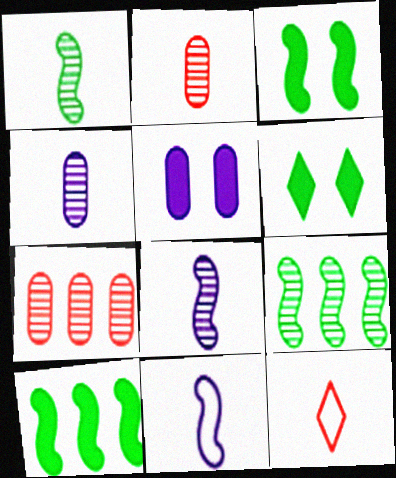[[5, 9, 12], 
[6, 7, 11]]